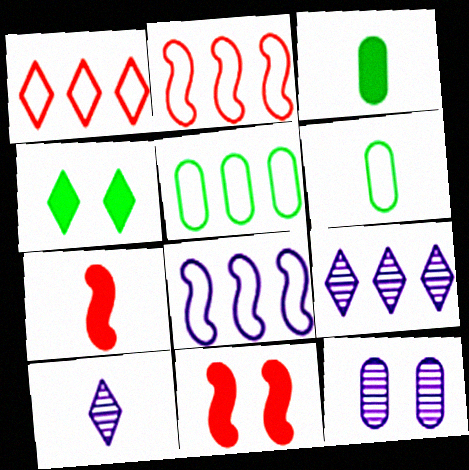[[1, 4, 10], 
[1, 5, 8], 
[5, 10, 11], 
[6, 7, 10], 
[6, 9, 11]]